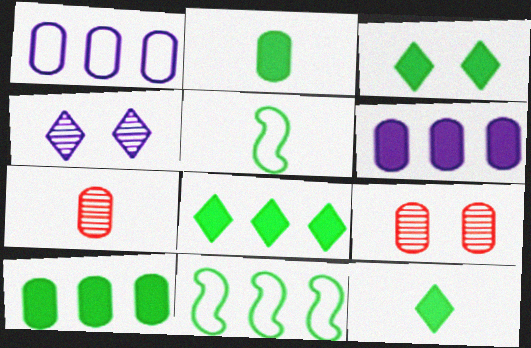[[1, 2, 9], 
[3, 8, 12]]